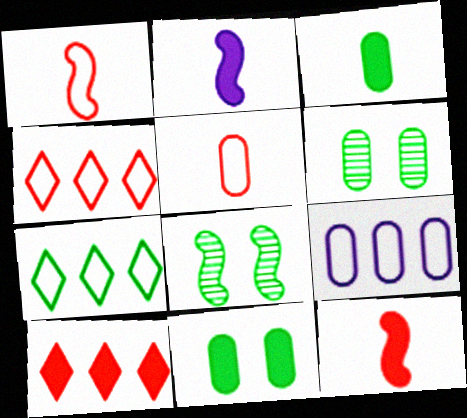[[2, 4, 6], 
[2, 10, 11], 
[3, 7, 8]]